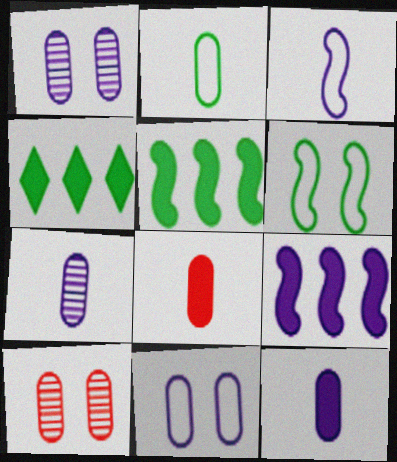[[2, 7, 8], 
[3, 4, 10]]